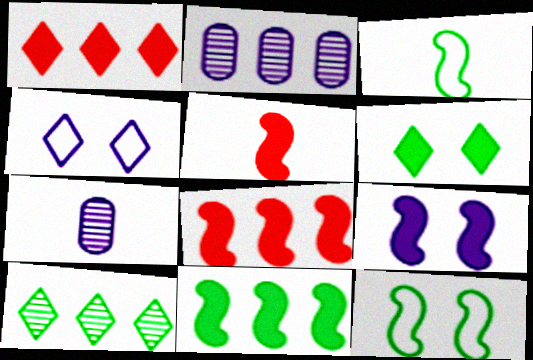[[1, 7, 12], 
[5, 9, 11]]